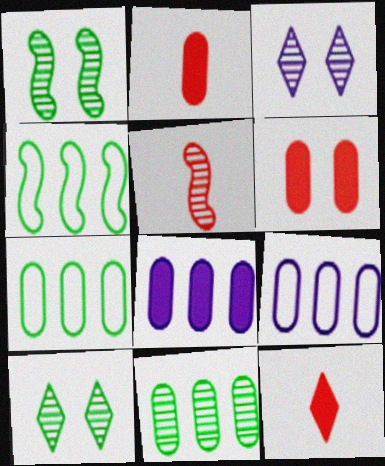[[1, 9, 12], 
[2, 3, 4], 
[3, 5, 11]]